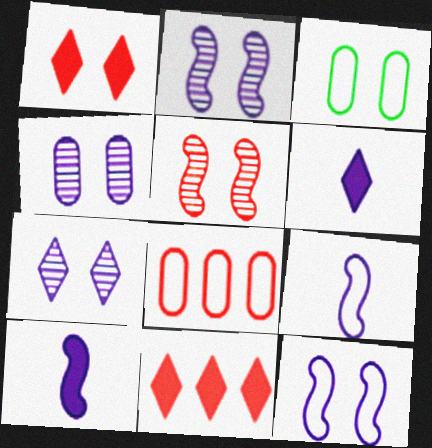[[1, 2, 3], 
[2, 4, 7]]